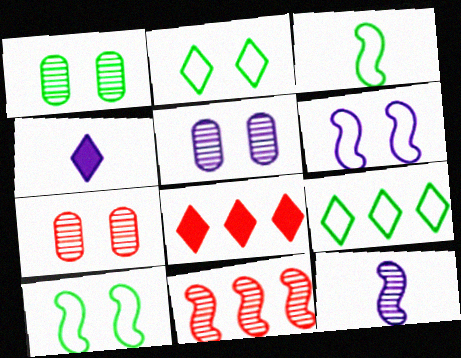[[1, 5, 7], 
[3, 5, 8]]